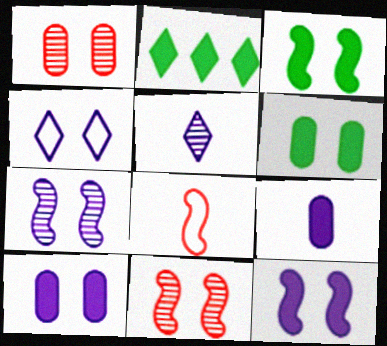[[1, 3, 4], 
[4, 6, 11], 
[4, 7, 10]]